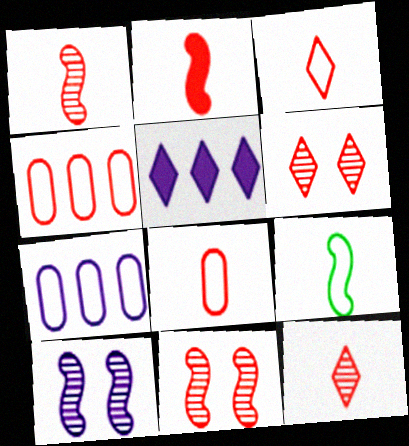[[2, 4, 6], 
[2, 8, 12]]